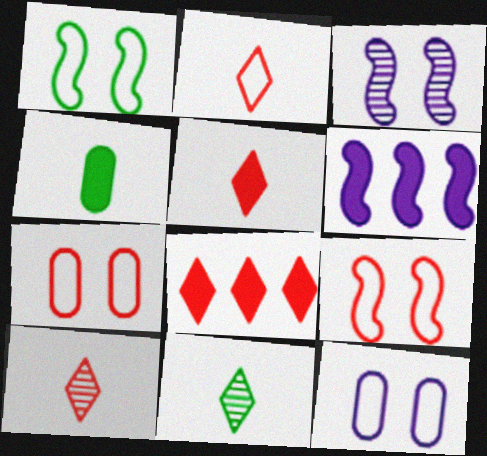[[2, 5, 10], 
[6, 7, 11]]